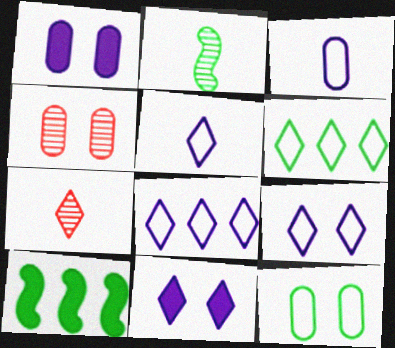[[1, 4, 12], 
[4, 5, 10], 
[5, 8, 9], 
[6, 7, 11]]